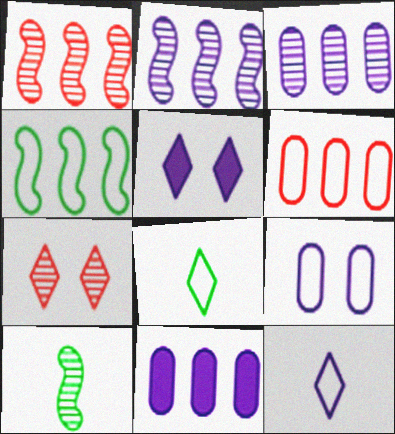[[3, 7, 10], 
[5, 6, 10]]